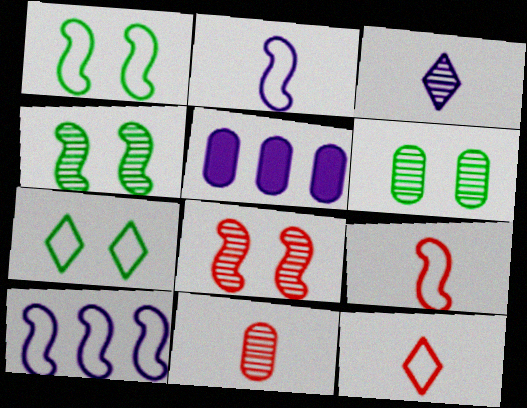[[1, 9, 10], 
[4, 5, 12]]